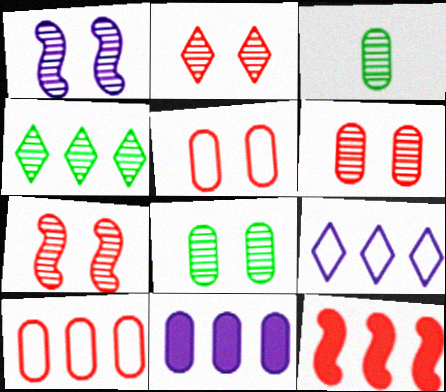[[1, 2, 8], 
[2, 6, 7], 
[3, 5, 11]]